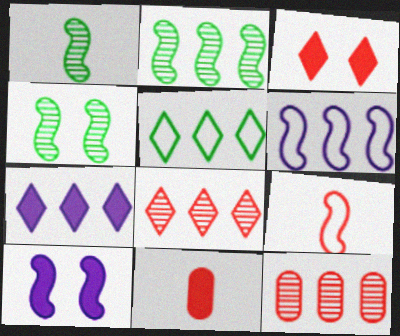[[1, 2, 4], 
[2, 9, 10], 
[3, 9, 12], 
[5, 7, 8]]